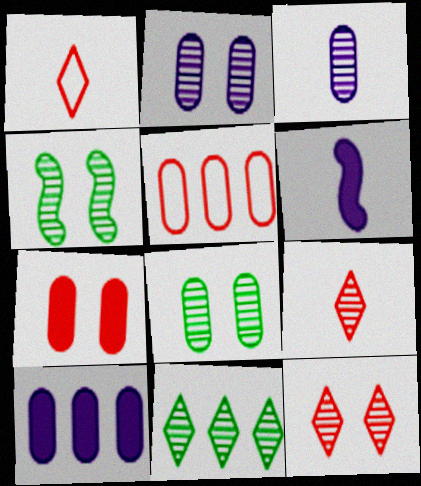[[1, 4, 10], 
[2, 4, 12]]